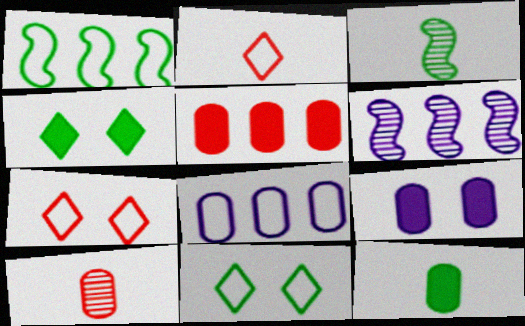[[5, 9, 12], 
[6, 7, 12]]